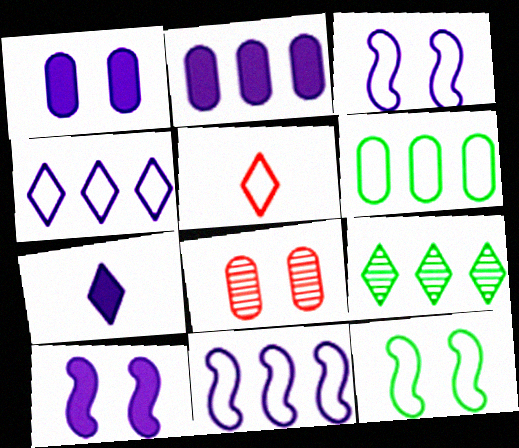[[2, 7, 10], 
[3, 5, 6]]